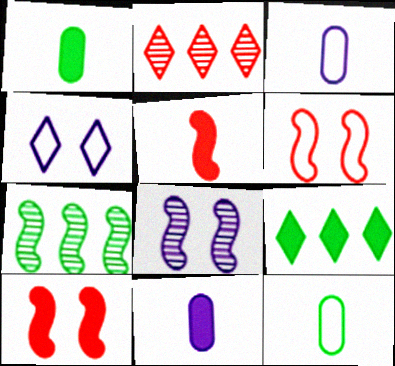[[9, 10, 11]]